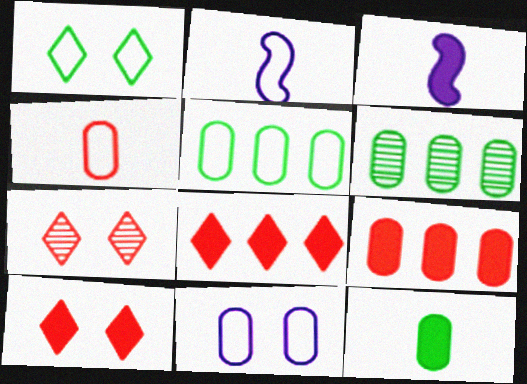[[2, 6, 10], 
[3, 5, 7], 
[4, 5, 11]]